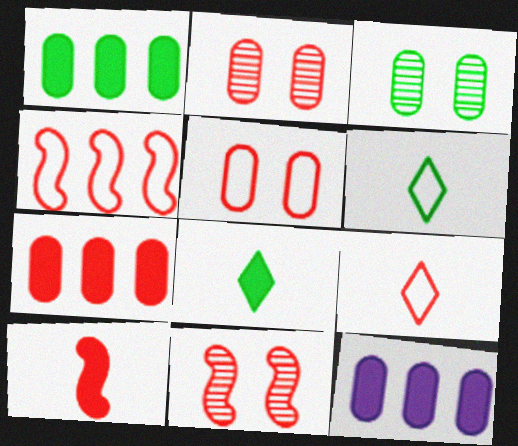[[1, 7, 12], 
[4, 5, 9], 
[4, 10, 11], 
[6, 11, 12], 
[7, 9, 11]]